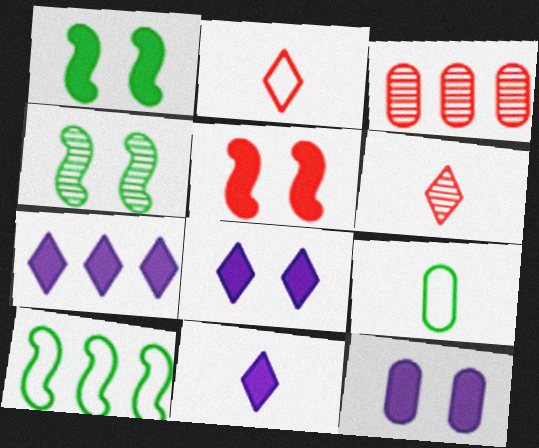[[2, 3, 5], 
[3, 7, 10], 
[3, 9, 12], 
[6, 10, 12], 
[7, 8, 11]]